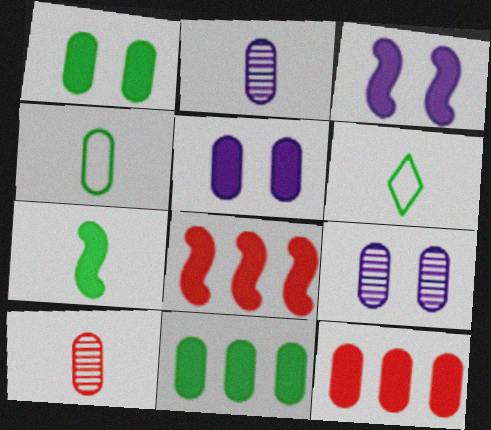[[3, 7, 8], 
[4, 9, 12], 
[6, 8, 9]]